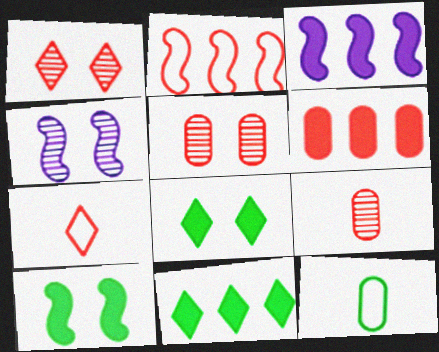[[1, 3, 12], 
[3, 6, 11]]